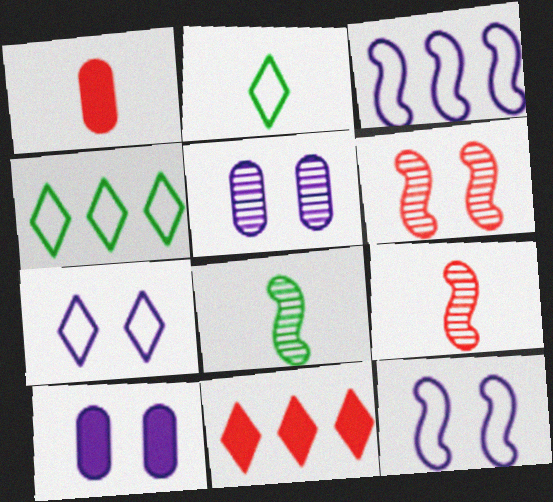[[4, 9, 10]]